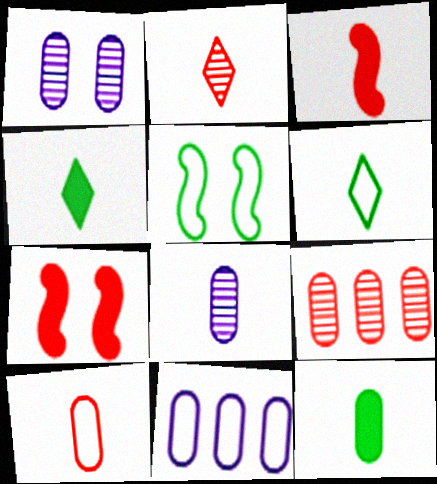[[2, 3, 10], 
[3, 6, 8], 
[8, 10, 12]]